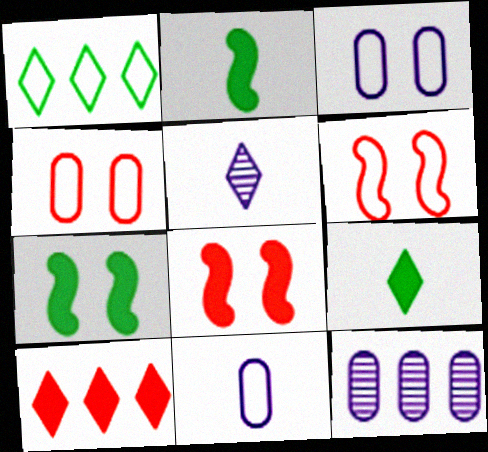[[1, 6, 11], 
[6, 9, 12]]